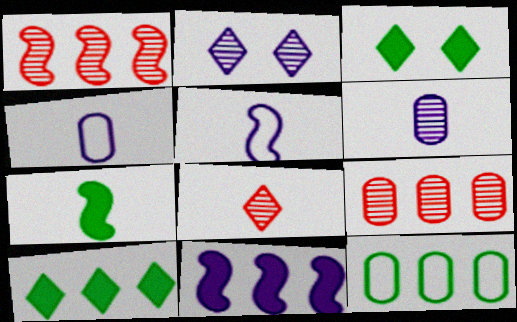[[1, 3, 4], 
[2, 4, 11], 
[3, 5, 9], 
[4, 7, 8]]